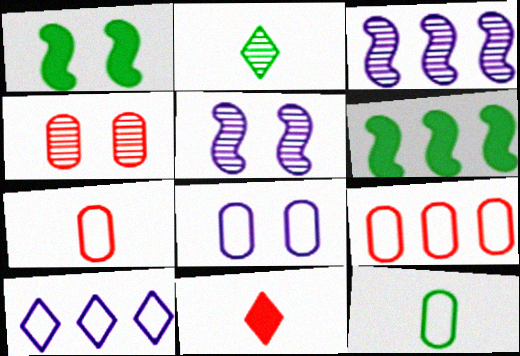[[2, 3, 4], 
[8, 9, 12]]